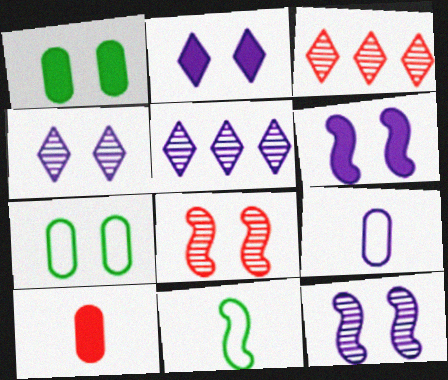[[2, 7, 8], 
[5, 6, 9]]